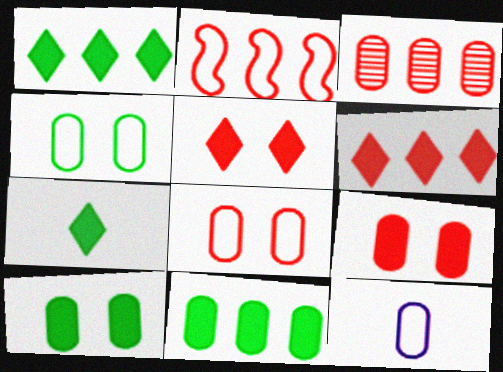[[2, 3, 6], 
[3, 10, 12]]